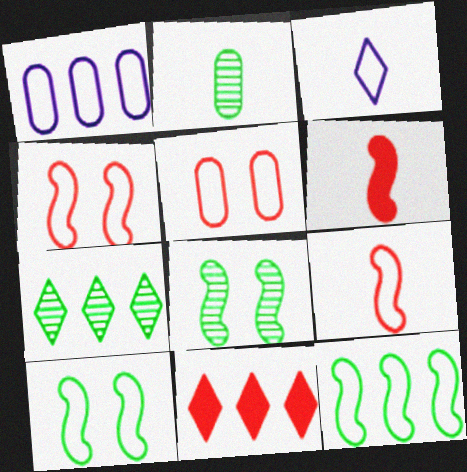[[2, 3, 6], 
[2, 7, 8], 
[3, 5, 12]]